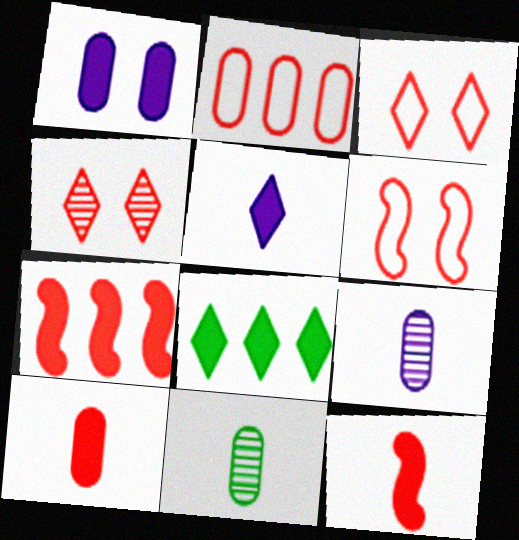[[1, 2, 11], 
[1, 8, 12], 
[2, 4, 12], 
[6, 8, 9]]